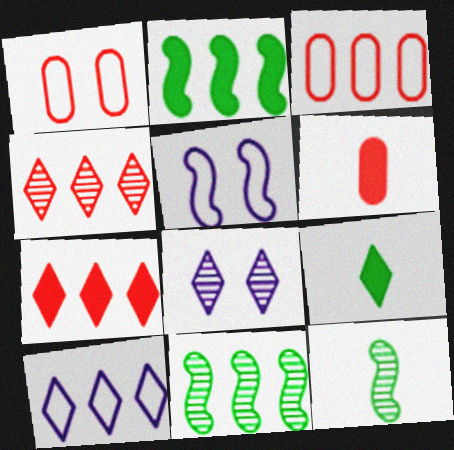[]